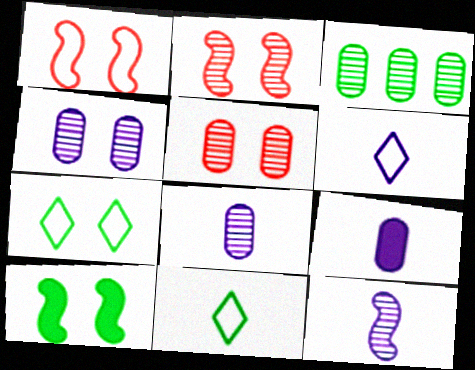[[3, 5, 8], 
[3, 10, 11], 
[6, 9, 12]]